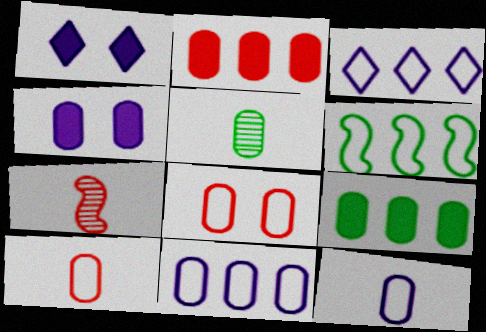[]